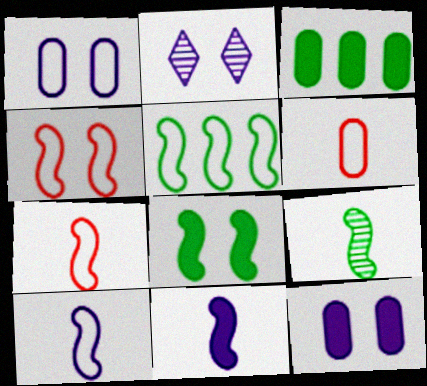[[2, 3, 7], 
[4, 5, 10], 
[5, 8, 9], 
[7, 9, 11]]